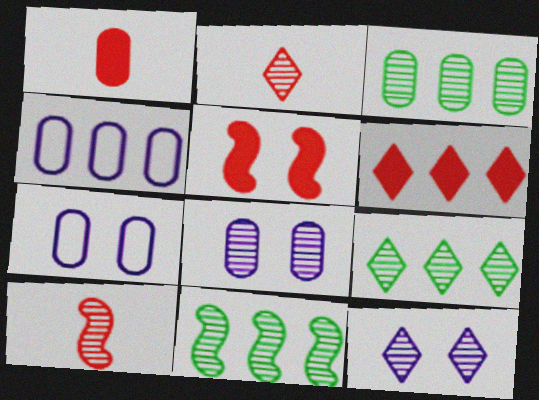[[1, 3, 7], 
[1, 5, 6], 
[2, 8, 11], 
[2, 9, 12], 
[3, 9, 11], 
[3, 10, 12], 
[4, 6, 11], 
[8, 9, 10]]